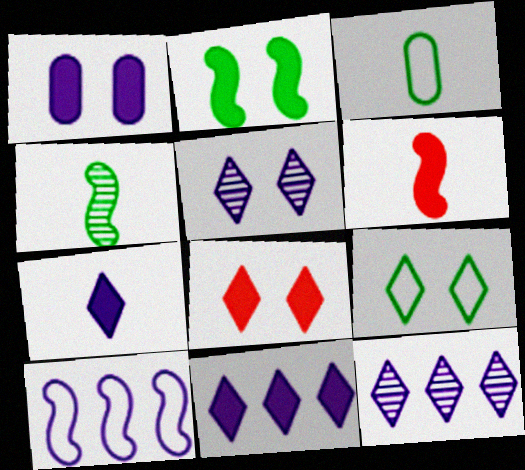[[1, 2, 8], 
[5, 8, 9]]